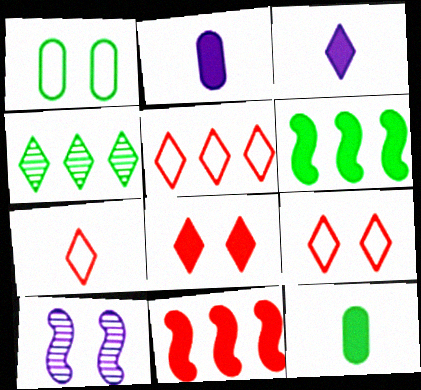[[1, 8, 10], 
[2, 6, 8], 
[3, 4, 9], 
[5, 7, 9], 
[5, 10, 12]]